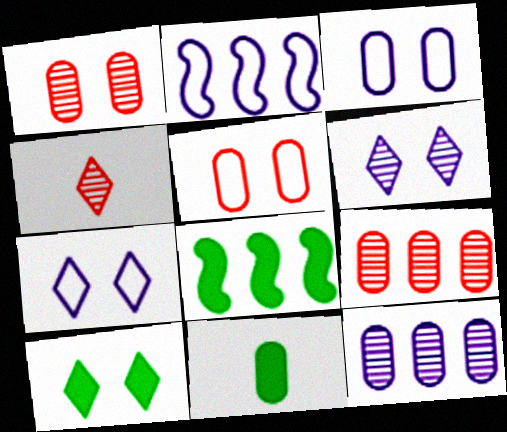[[3, 4, 8], 
[3, 9, 11], 
[5, 11, 12], 
[8, 10, 11]]